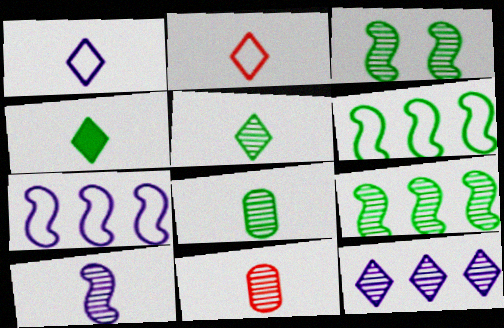[[3, 11, 12], 
[5, 10, 11]]